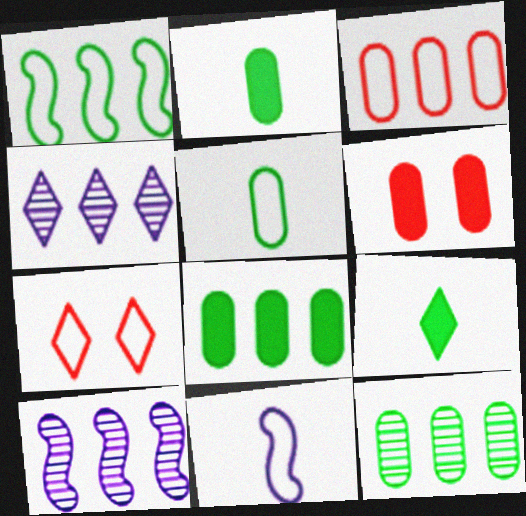[[2, 7, 10], 
[4, 7, 9]]